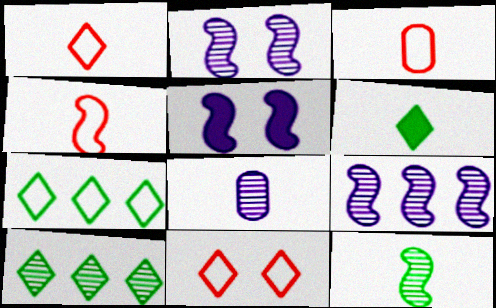[[1, 3, 4], 
[3, 5, 10], 
[4, 6, 8]]